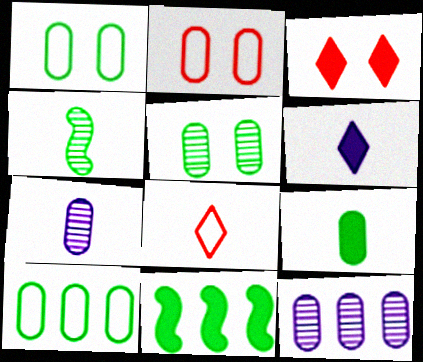[[2, 9, 12], 
[5, 9, 10]]